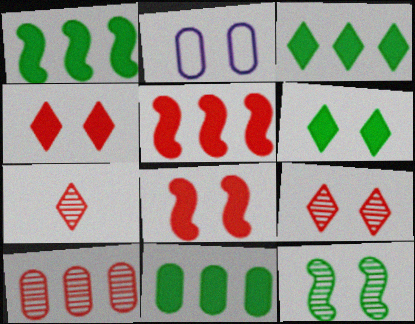[[1, 2, 7], 
[1, 3, 11], 
[2, 4, 12]]